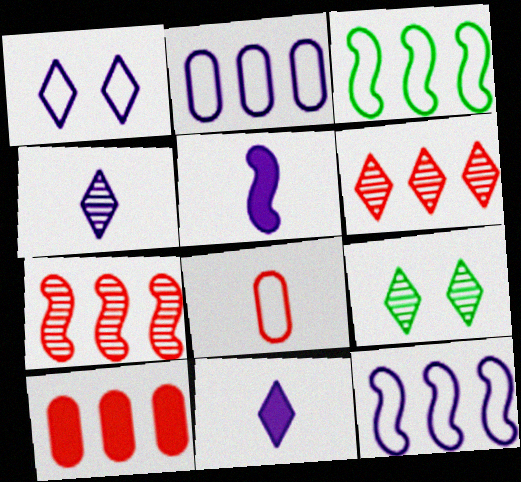[[1, 3, 8], 
[4, 6, 9]]